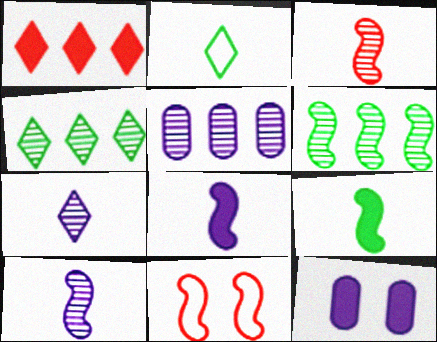[[1, 9, 12], 
[6, 8, 11]]